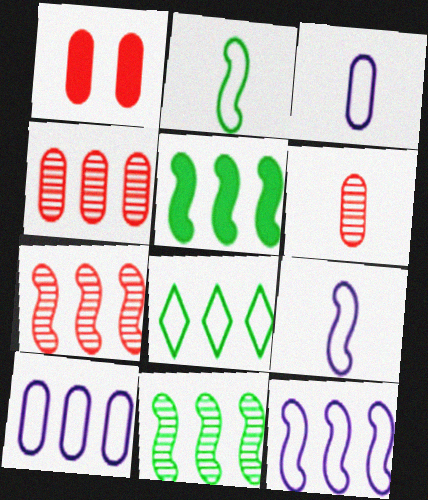[[5, 7, 12]]